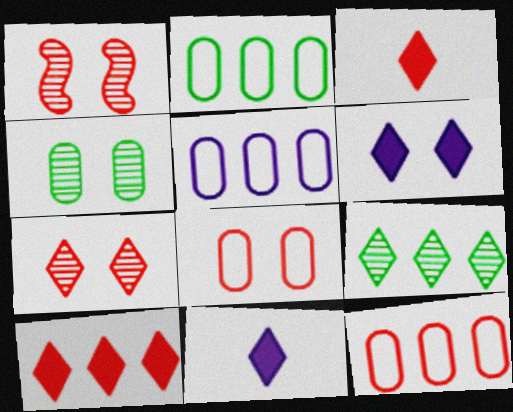[[1, 2, 11], 
[1, 3, 12], 
[2, 5, 12]]